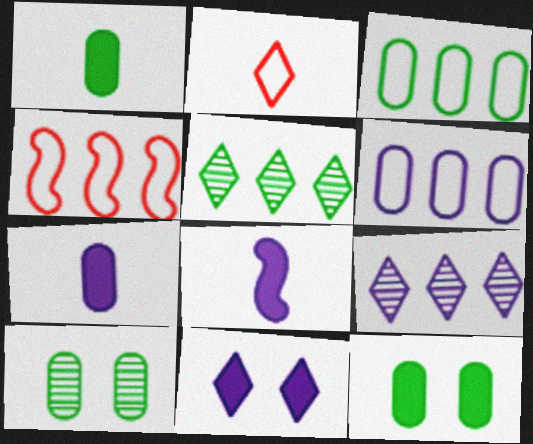[[1, 3, 10], 
[2, 5, 11]]